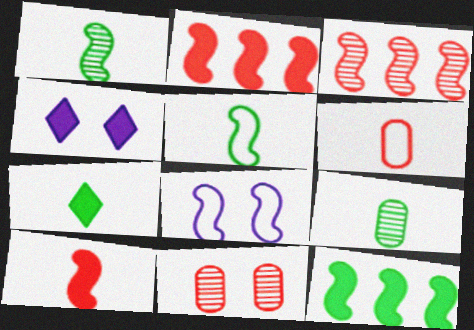[[1, 2, 8], 
[5, 7, 9]]